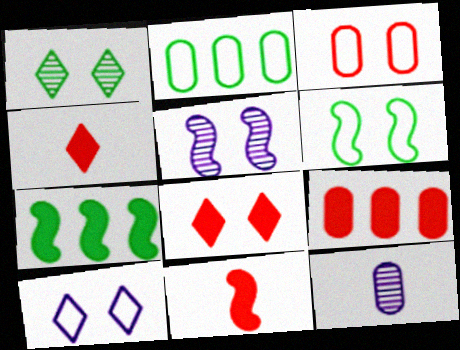[[1, 8, 10], 
[2, 4, 5], 
[3, 6, 10], 
[8, 9, 11]]